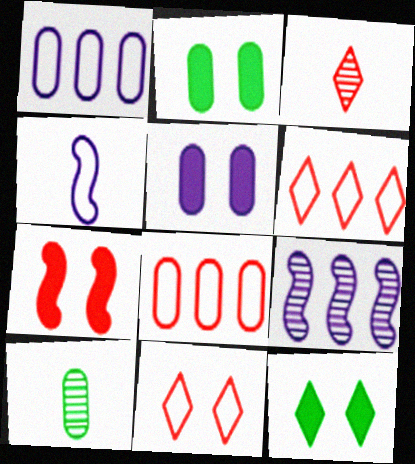[[3, 7, 8], 
[5, 7, 12], 
[5, 8, 10]]